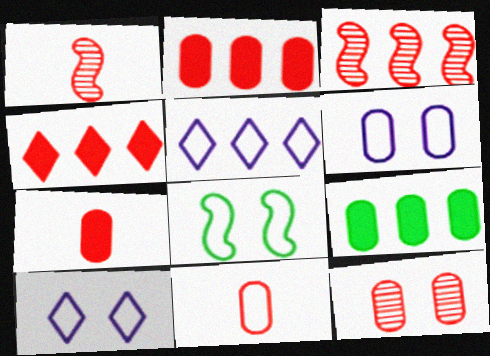[[1, 9, 10], 
[2, 11, 12], 
[3, 5, 9], 
[5, 8, 11]]